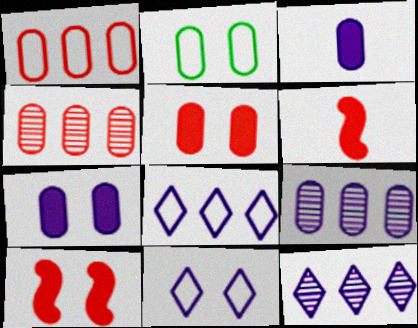[[2, 3, 4], 
[2, 6, 12]]